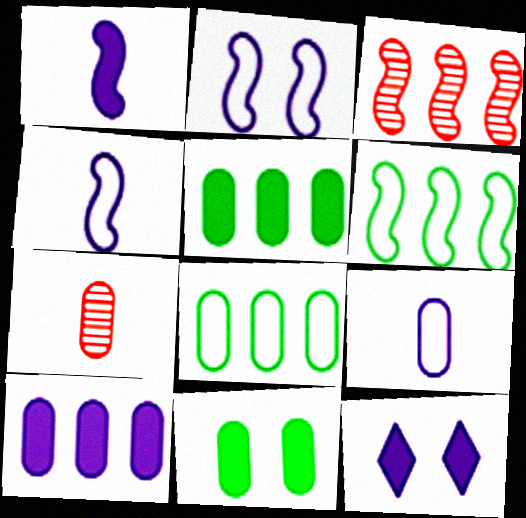[[1, 10, 12], 
[6, 7, 12]]